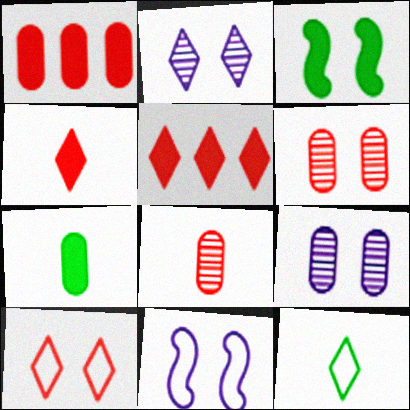[[2, 5, 12], 
[3, 9, 10]]